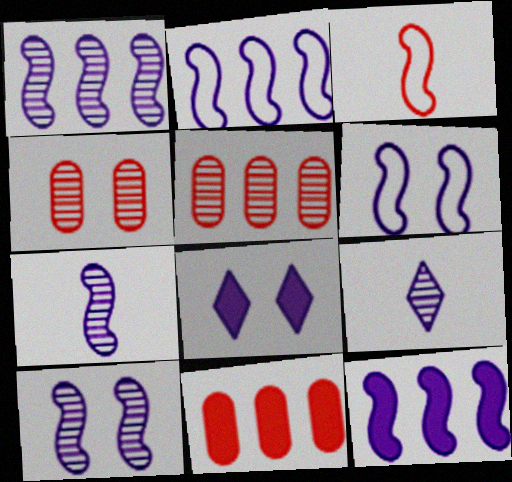[[1, 2, 12], 
[1, 7, 10], 
[6, 7, 12]]